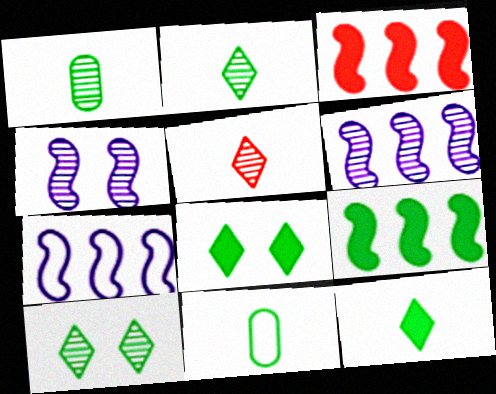[[9, 10, 11]]